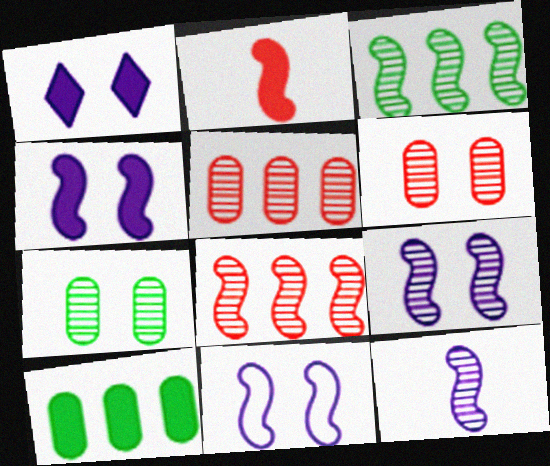[[1, 2, 10], 
[2, 3, 11], 
[4, 9, 11]]